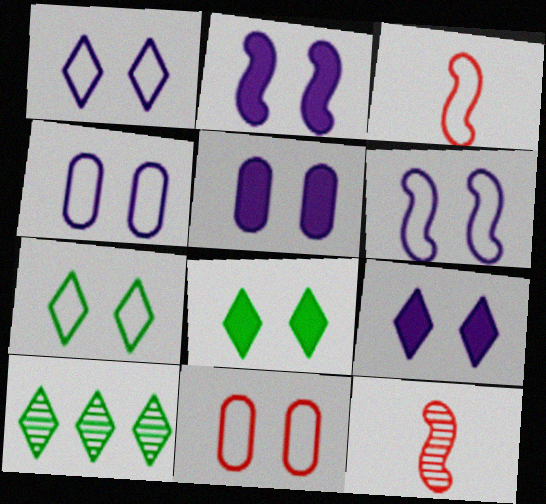[[1, 4, 6], 
[2, 5, 9], 
[3, 5, 10], 
[6, 7, 11]]